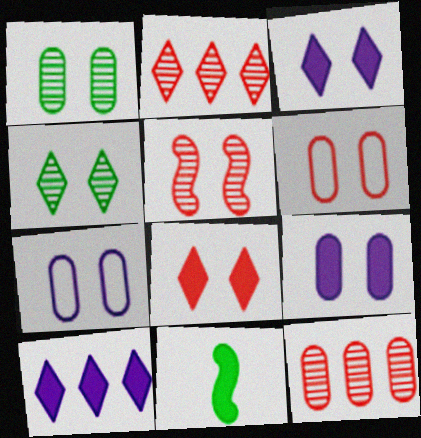[[1, 6, 9], 
[2, 7, 11], 
[5, 6, 8]]